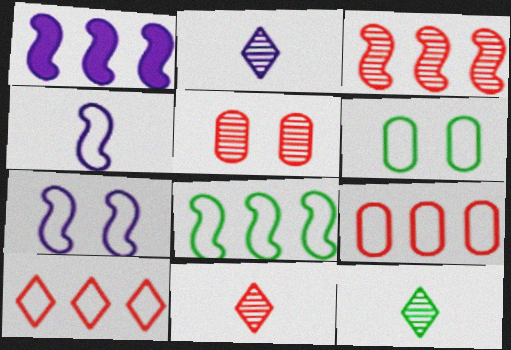[[1, 3, 8], 
[1, 6, 11], 
[2, 11, 12], 
[3, 5, 11], 
[4, 6, 10]]